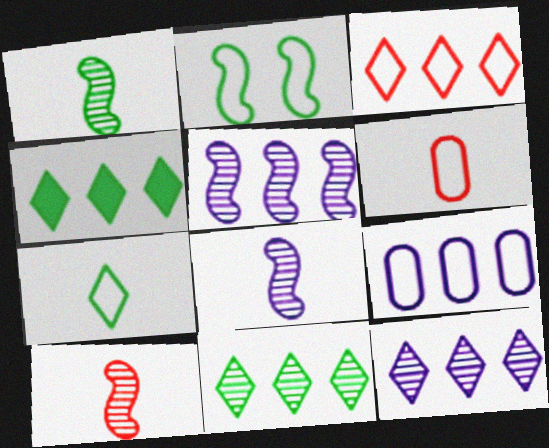[[1, 8, 10], 
[3, 4, 12]]